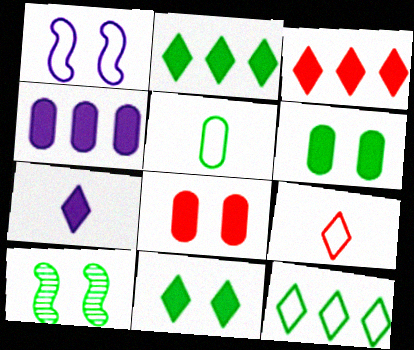[[2, 5, 10], 
[3, 7, 11], 
[4, 9, 10]]